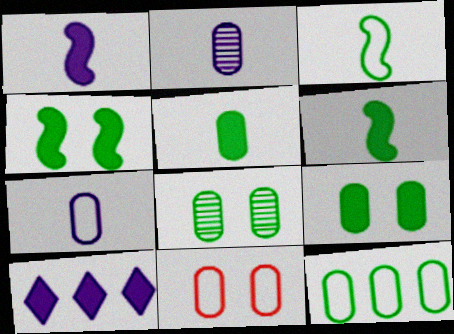[[5, 8, 12], 
[7, 11, 12]]